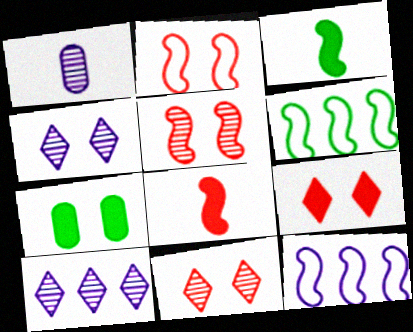[[1, 6, 9], 
[2, 4, 7], 
[3, 5, 12]]